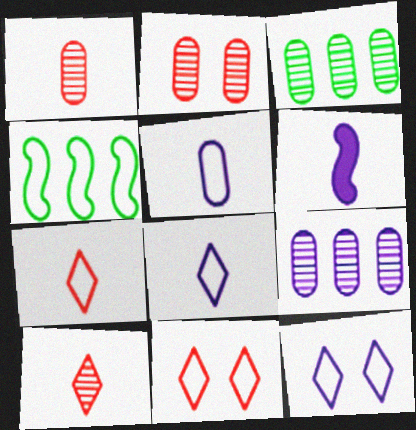[[3, 6, 11], 
[4, 5, 11], 
[6, 9, 12]]